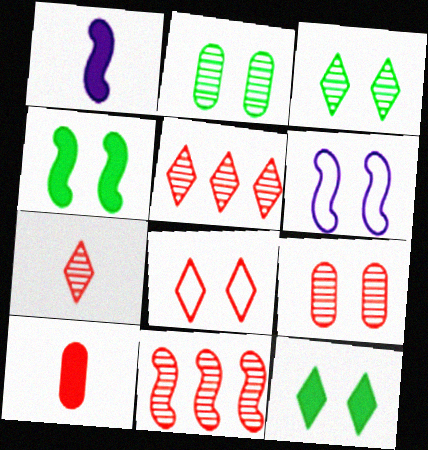[[6, 9, 12], 
[7, 9, 11], 
[8, 10, 11]]